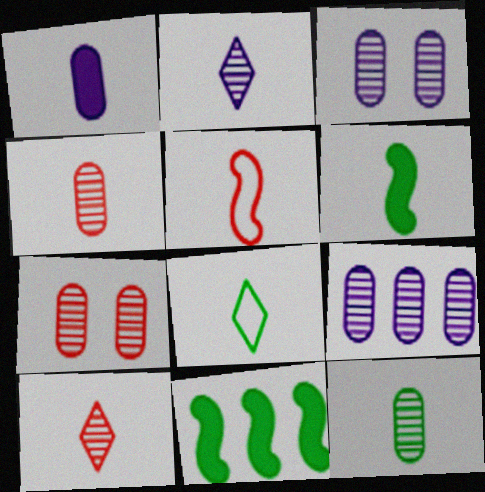[[6, 8, 12], 
[7, 9, 12]]